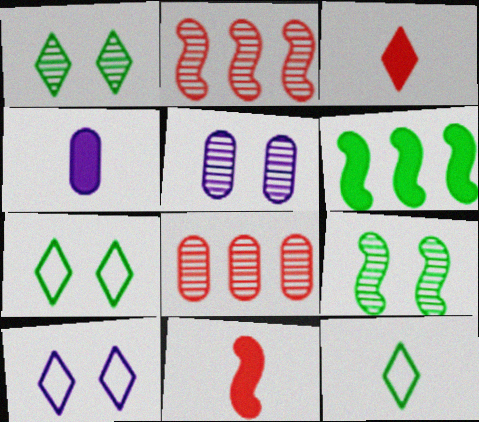[[2, 4, 7]]